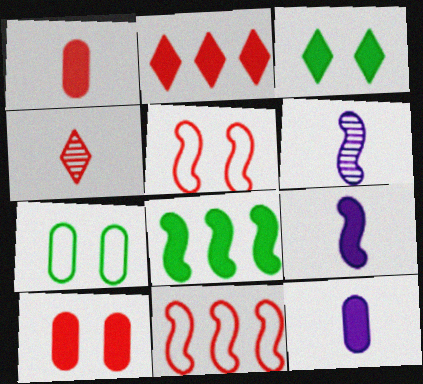[[2, 6, 7], 
[4, 10, 11], 
[5, 6, 8]]